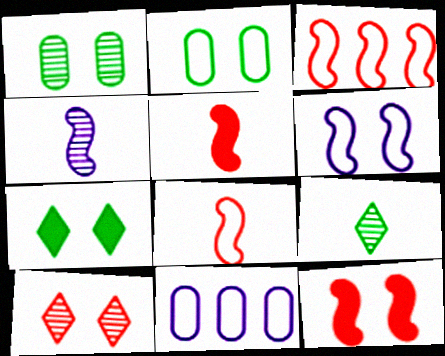[[9, 11, 12]]